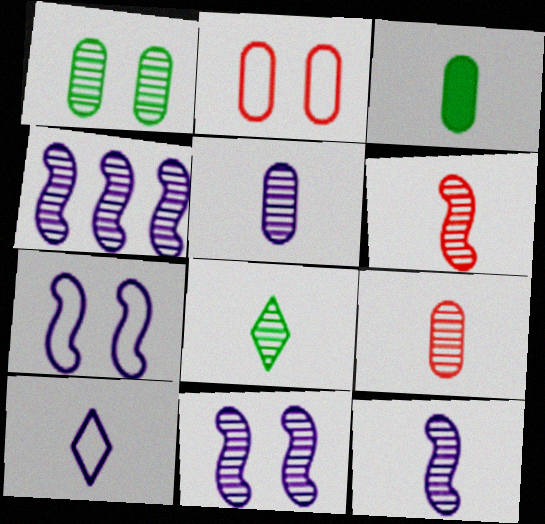[[3, 6, 10], 
[4, 11, 12], 
[5, 6, 8], 
[8, 9, 12]]